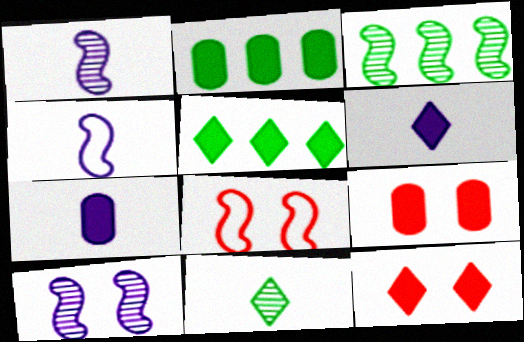[[2, 7, 9], 
[5, 6, 12]]